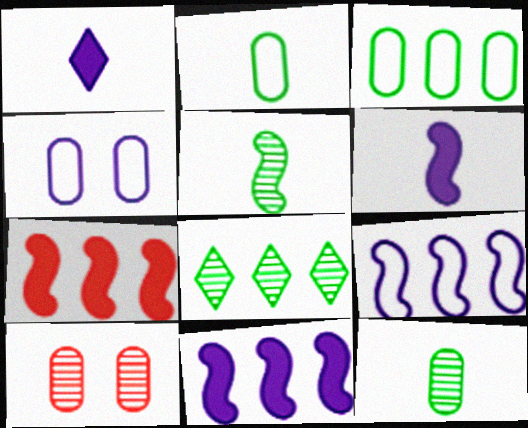[]